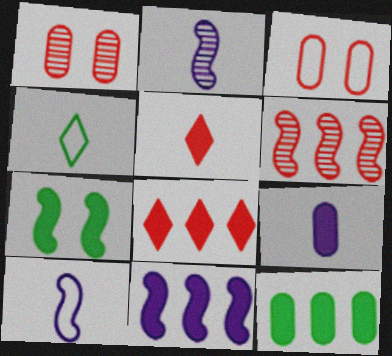[[1, 4, 11], 
[3, 5, 6], 
[6, 7, 10], 
[7, 8, 9], 
[8, 11, 12]]